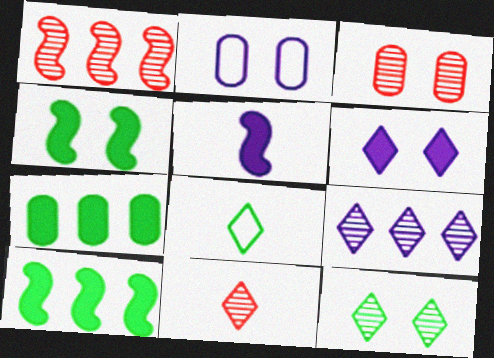[[1, 3, 11], 
[2, 5, 9], 
[2, 10, 11], 
[9, 11, 12]]